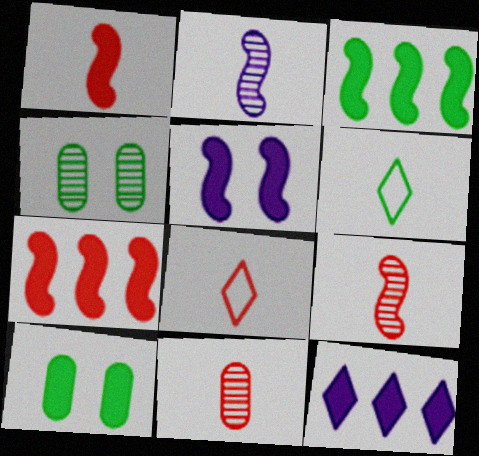[[1, 3, 5], 
[1, 8, 11], 
[1, 10, 12], 
[3, 4, 6]]